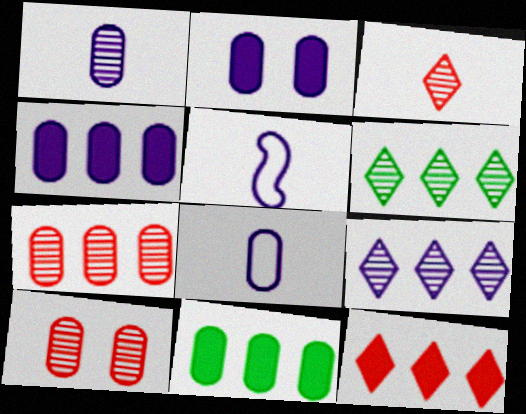[[2, 5, 9], 
[8, 10, 11]]